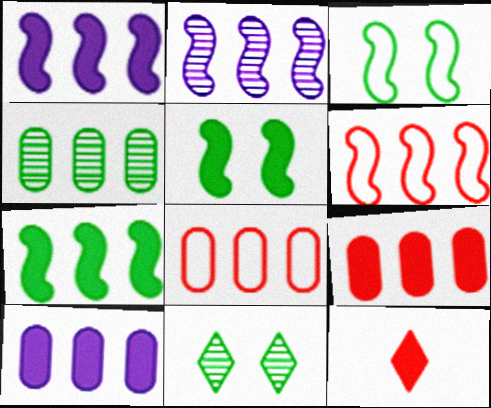[[2, 6, 7], 
[4, 8, 10], 
[5, 10, 12]]